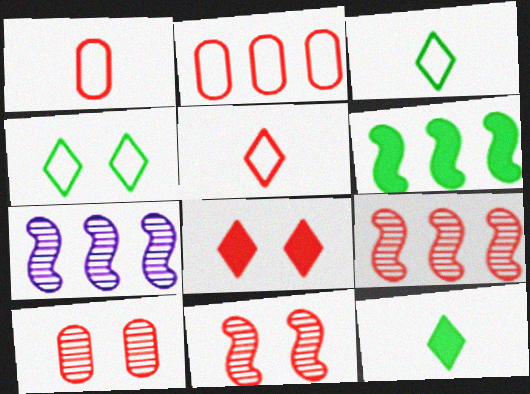[[1, 8, 9]]